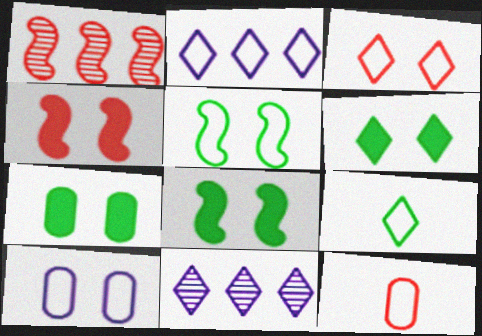[[2, 3, 9], 
[2, 5, 12], 
[3, 5, 10], 
[6, 7, 8], 
[8, 11, 12]]